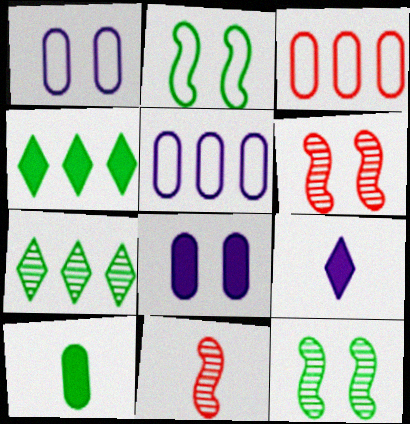[[1, 4, 11], 
[2, 7, 10], 
[3, 9, 12]]